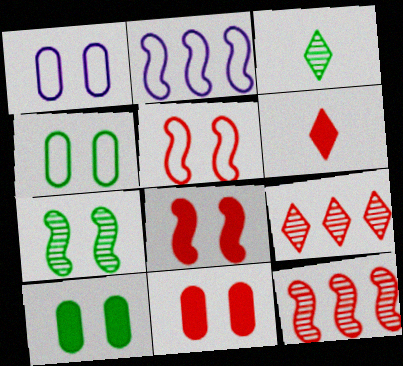[[2, 3, 11]]